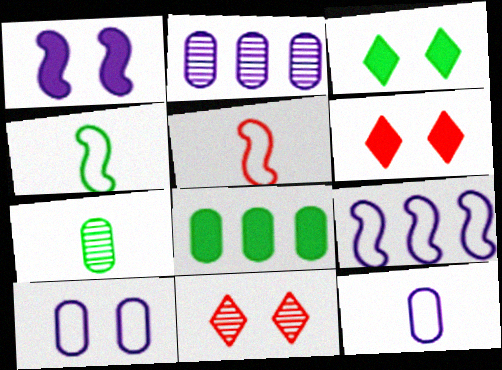[[2, 3, 5], 
[2, 4, 6], 
[6, 7, 9]]